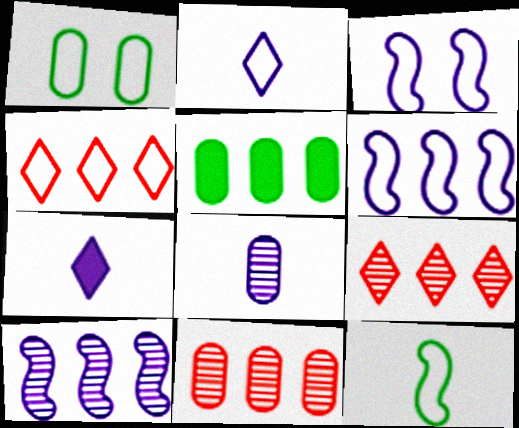[[4, 5, 10], 
[5, 6, 9]]